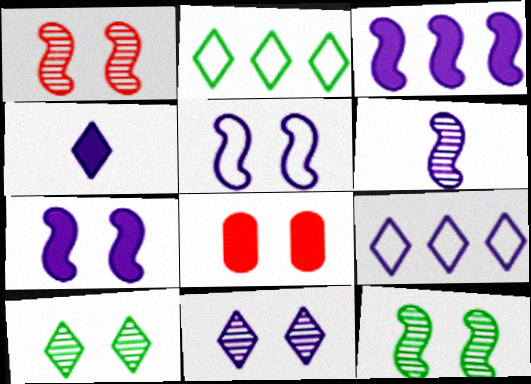[[2, 6, 8], 
[3, 5, 6], 
[4, 9, 11], 
[5, 8, 10]]